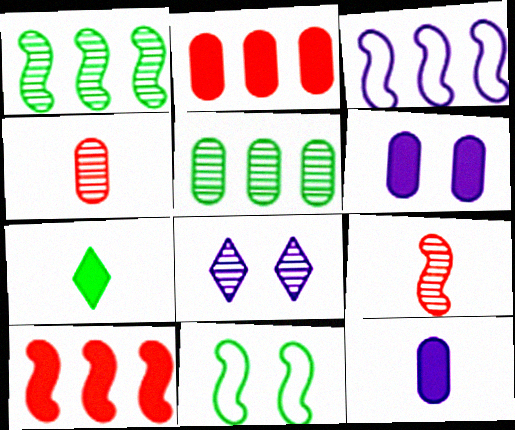[[1, 3, 10], 
[1, 4, 8], 
[3, 8, 12], 
[5, 7, 11], 
[5, 8, 9], 
[6, 7, 10]]